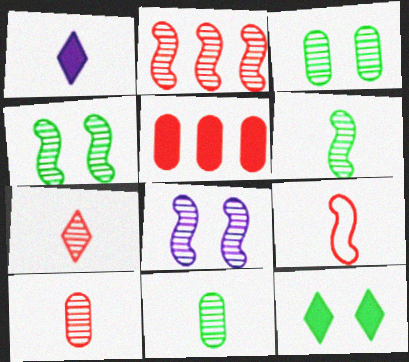[[1, 9, 11], 
[2, 6, 8]]